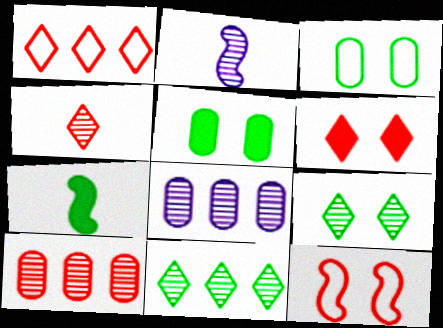[[1, 2, 5], 
[1, 4, 6], 
[2, 9, 10], 
[3, 7, 11]]